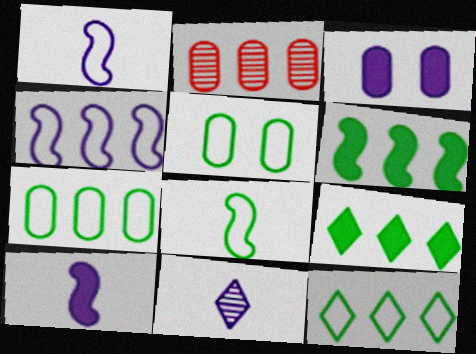[[2, 4, 9], 
[3, 4, 11], 
[5, 8, 12]]